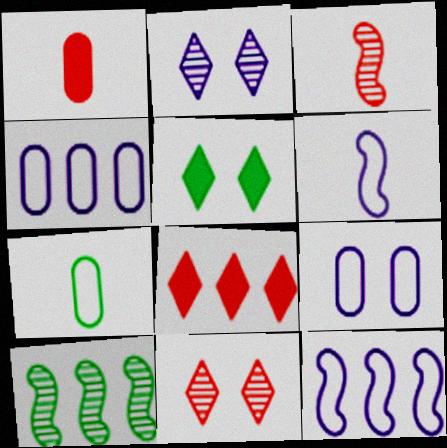[[3, 4, 5], 
[4, 8, 10], 
[5, 7, 10]]